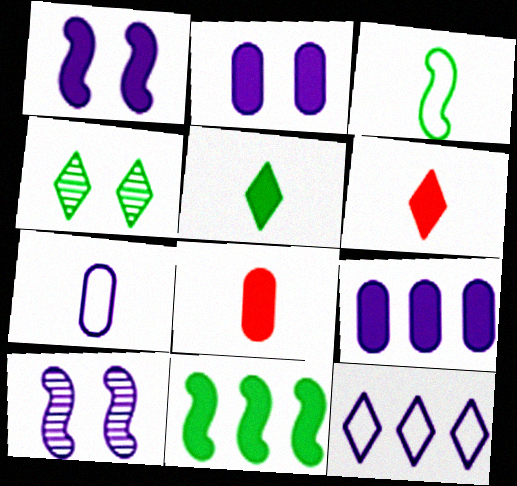[[2, 6, 11], 
[4, 6, 12]]